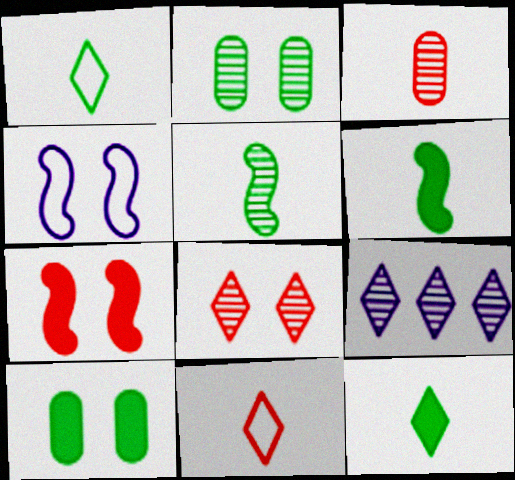[[4, 8, 10]]